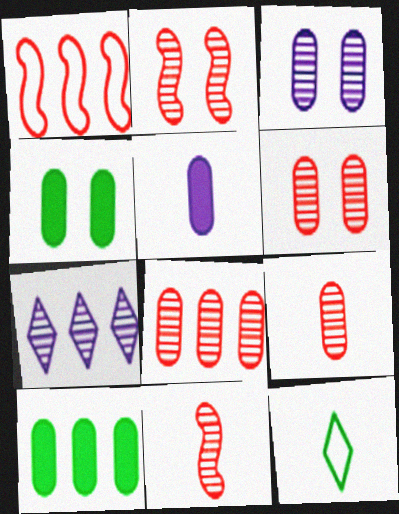[[1, 7, 10], 
[5, 11, 12], 
[6, 8, 9]]